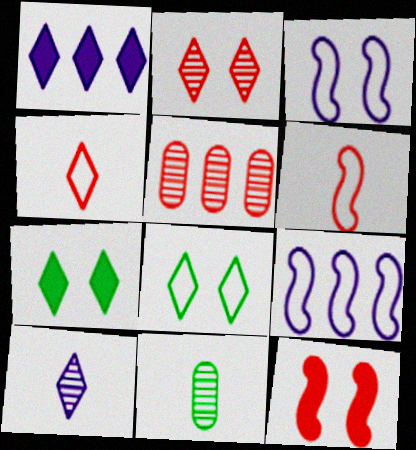[[4, 5, 12]]